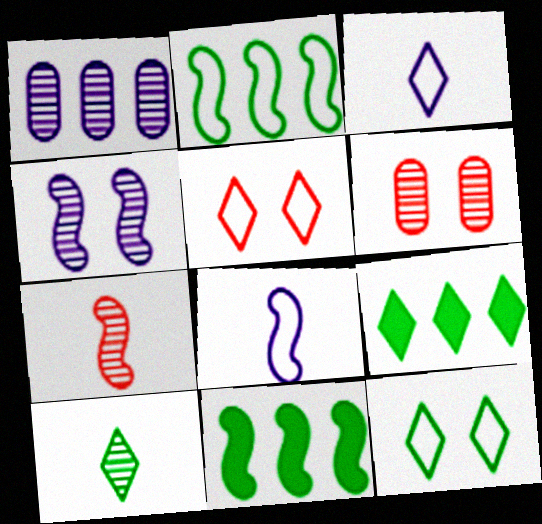[[3, 6, 11], 
[6, 8, 9], 
[9, 10, 12]]